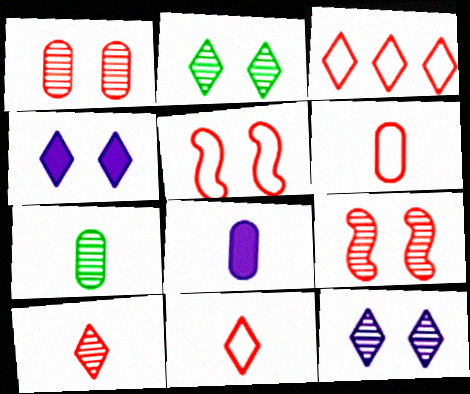[[3, 5, 6], 
[6, 7, 8]]